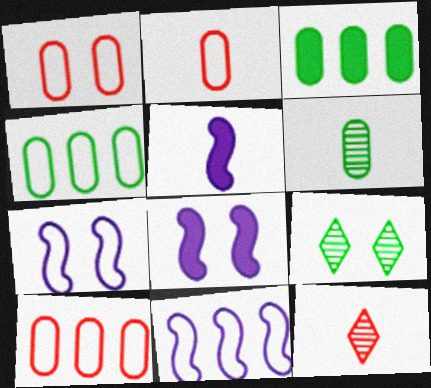[[1, 2, 10], 
[1, 8, 9], 
[3, 7, 12], 
[4, 8, 12], 
[5, 9, 10]]